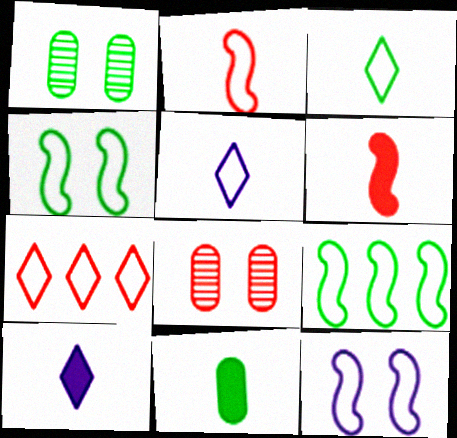[[2, 9, 12], 
[6, 7, 8], 
[6, 10, 11], 
[8, 9, 10]]